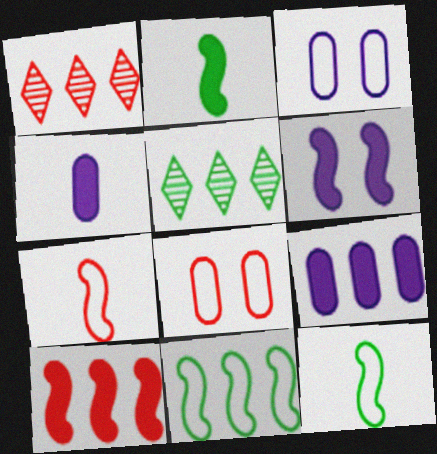[[1, 2, 3], 
[1, 9, 11], 
[2, 6, 10]]